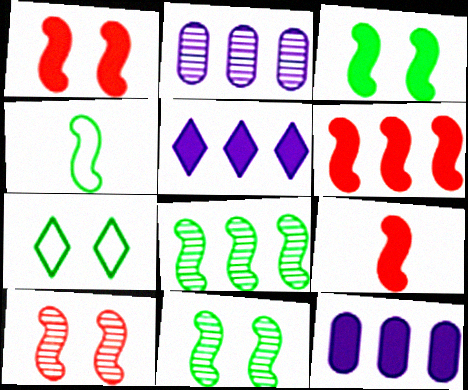[[1, 6, 9], 
[2, 7, 9], 
[3, 4, 8]]